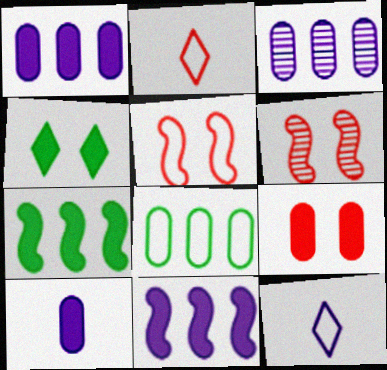[[5, 8, 12]]